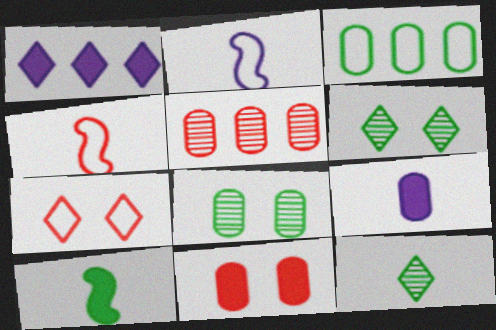[[1, 4, 8], 
[1, 7, 12], 
[1, 10, 11], 
[2, 3, 7], 
[3, 6, 10], 
[4, 9, 12]]